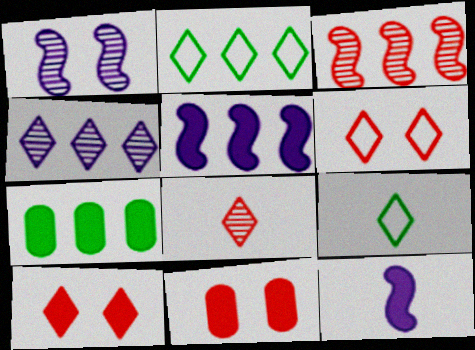[[4, 9, 10], 
[7, 10, 12]]